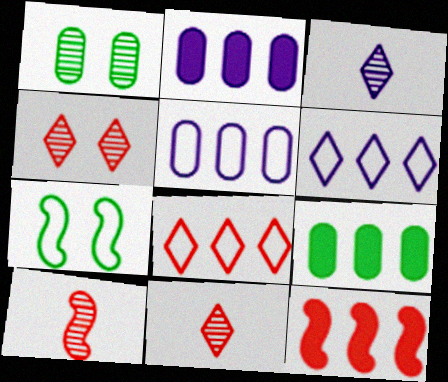[[2, 7, 11]]